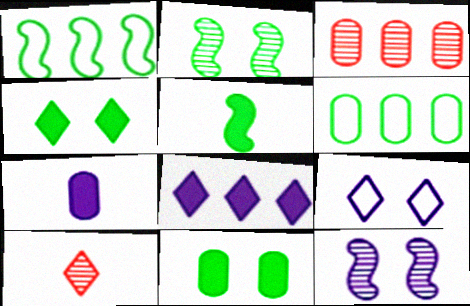[[1, 2, 5], 
[1, 3, 8], 
[3, 5, 9]]